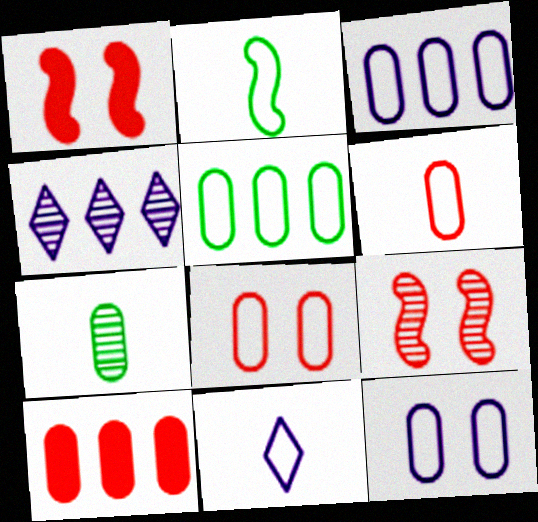[[2, 6, 11], 
[4, 7, 9], 
[5, 6, 12], 
[7, 10, 12]]